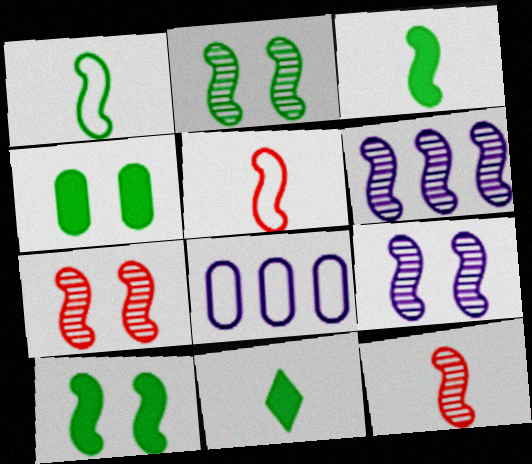[[2, 6, 12], 
[2, 7, 9], 
[5, 6, 10], 
[7, 8, 11]]